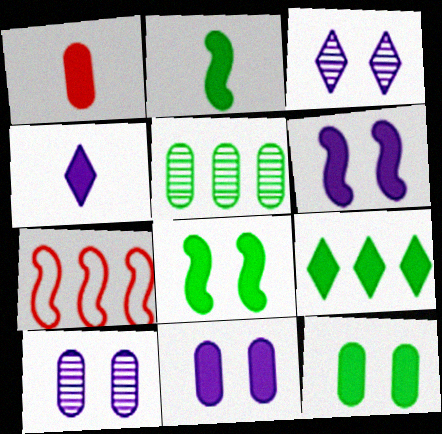[[1, 2, 4], 
[1, 6, 9], 
[2, 9, 12]]